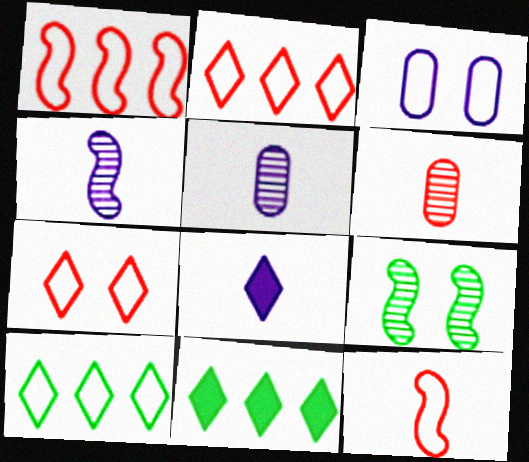[[3, 10, 12]]